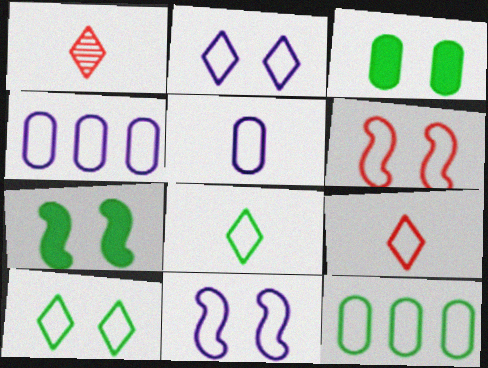[[1, 4, 7], 
[4, 6, 8], 
[9, 11, 12]]